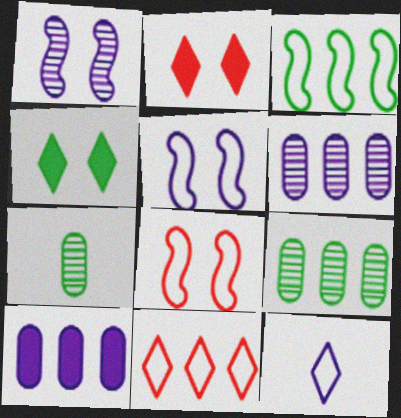[[1, 10, 12], 
[3, 4, 7]]